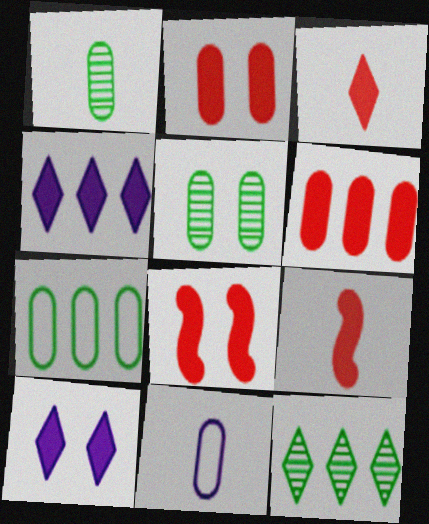[[3, 6, 8], 
[5, 6, 11], 
[8, 11, 12]]